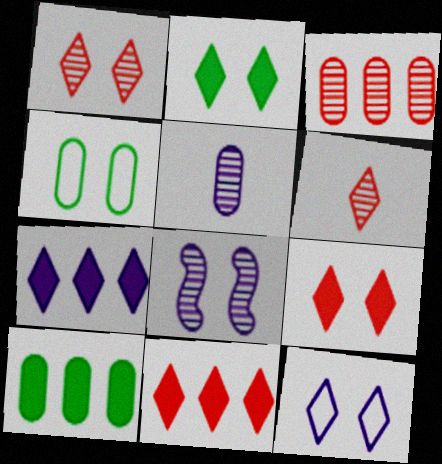[[1, 2, 12], 
[4, 8, 9]]